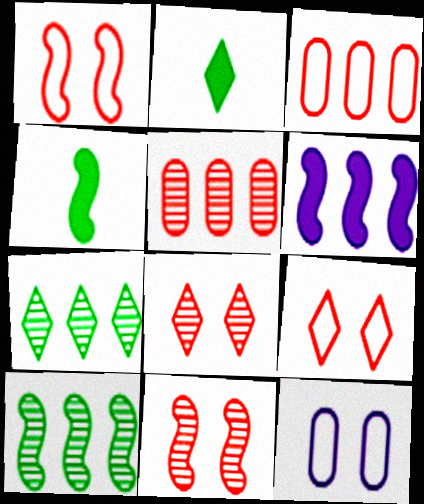[[3, 6, 7]]